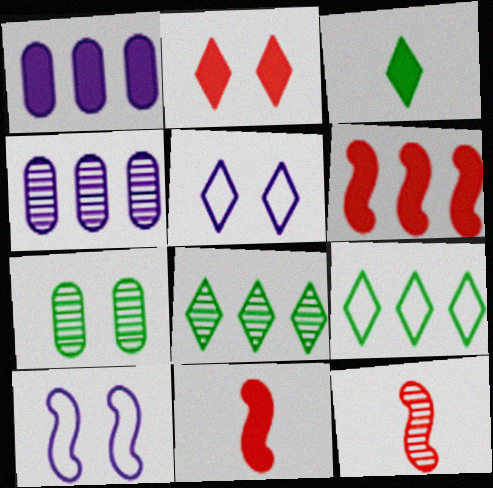[[2, 7, 10], 
[4, 6, 9]]